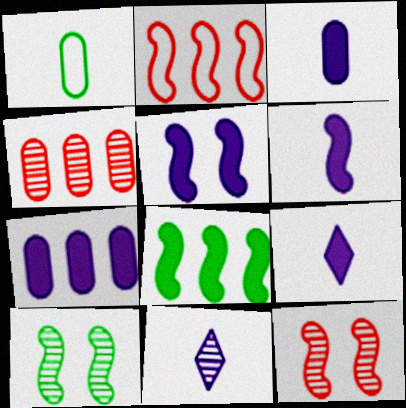[[2, 6, 10], 
[3, 6, 9], 
[4, 10, 11], 
[5, 7, 9]]